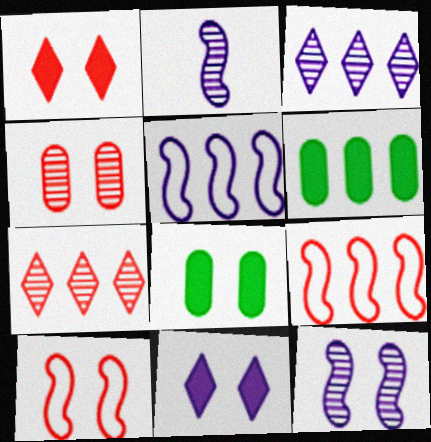[[1, 4, 10], 
[3, 6, 9], 
[5, 6, 7]]